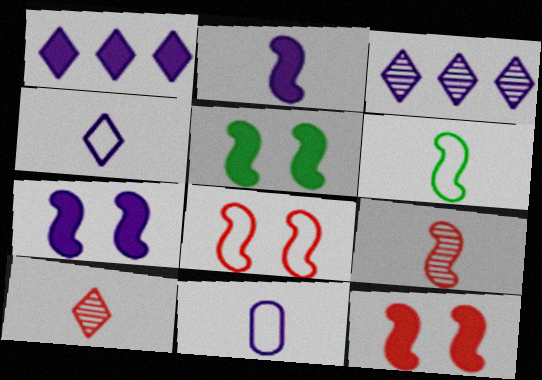[[2, 6, 9], 
[3, 7, 11], 
[5, 7, 12]]